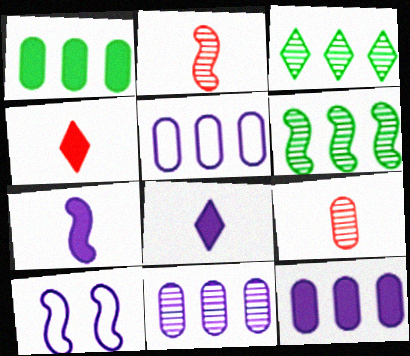[[5, 11, 12], 
[8, 10, 11]]